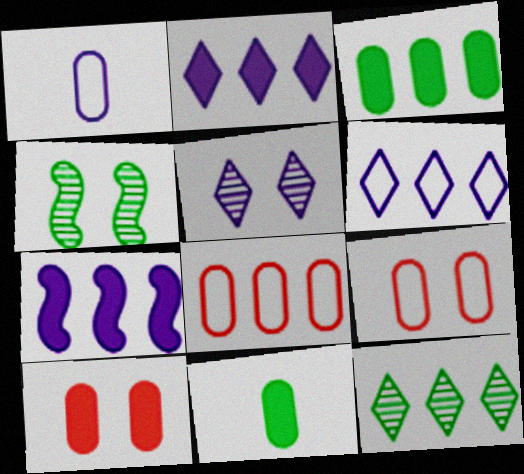[[1, 5, 7], 
[7, 8, 12]]